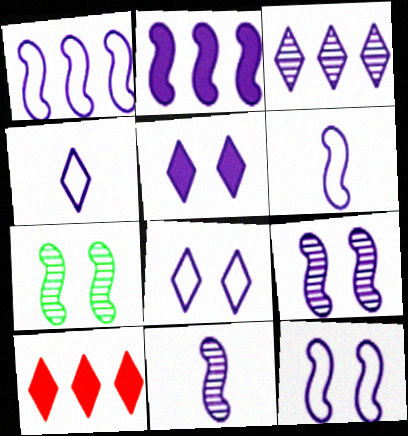[[1, 6, 12], 
[2, 6, 9], 
[2, 11, 12], 
[3, 4, 5]]